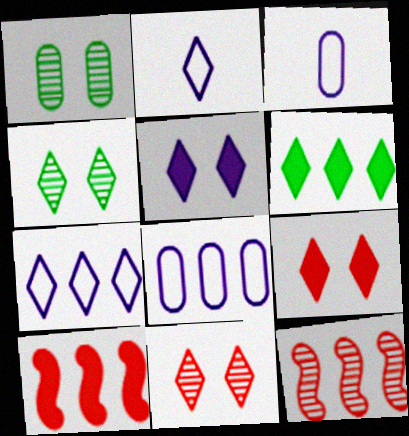[[1, 2, 10], 
[2, 6, 11], 
[3, 4, 10], 
[6, 8, 12]]